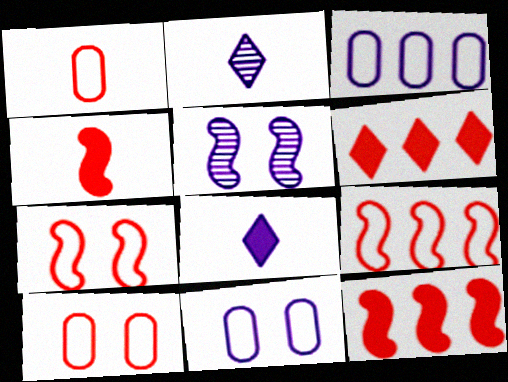[[3, 5, 8]]